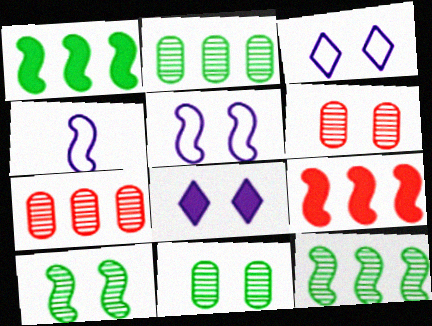[[4, 9, 10]]